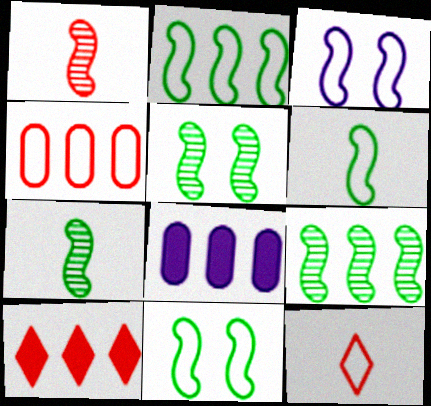[[2, 6, 11], 
[5, 7, 9], 
[5, 8, 12]]